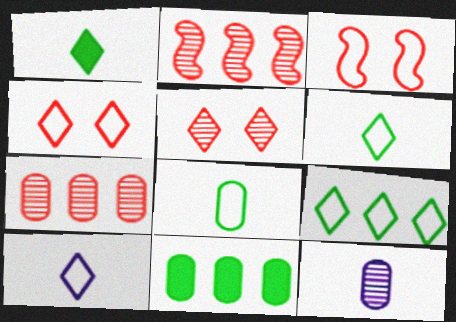[[4, 9, 10]]